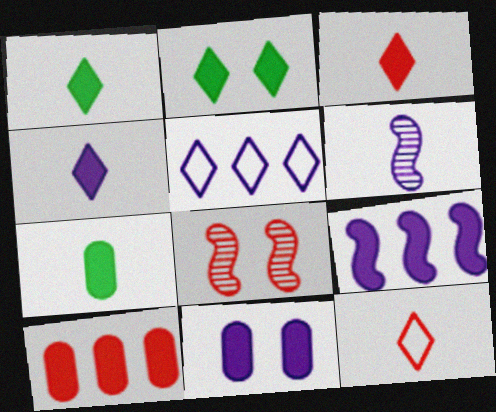[[1, 3, 4], 
[4, 9, 11], 
[5, 6, 11], 
[5, 7, 8], 
[6, 7, 12], 
[7, 10, 11], 
[8, 10, 12]]